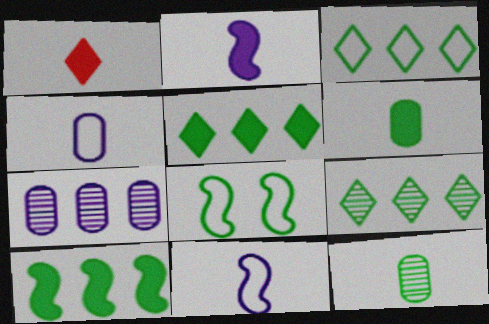[[1, 2, 6], 
[1, 7, 8], 
[1, 11, 12], 
[3, 5, 9], 
[5, 8, 12], 
[6, 8, 9]]